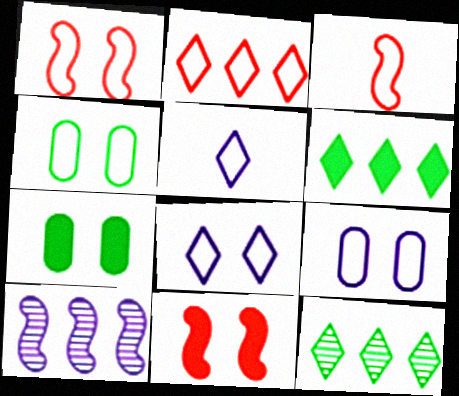[[1, 4, 8]]